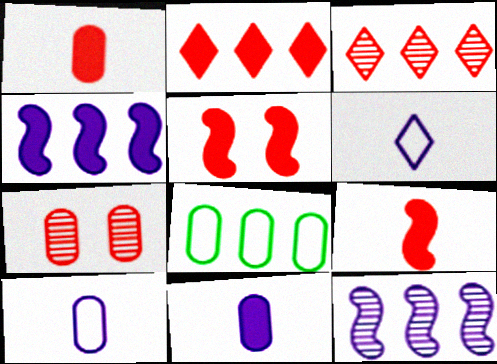[[1, 2, 5], 
[2, 8, 12], 
[3, 4, 8], 
[7, 8, 11]]